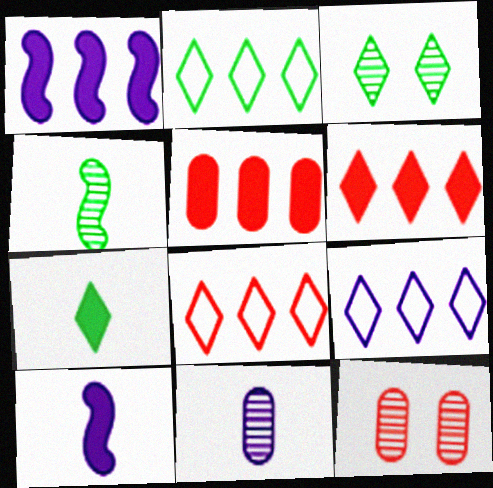[[2, 3, 7], 
[2, 8, 9], 
[2, 10, 12]]